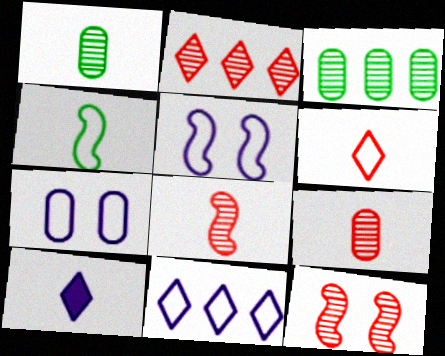[[2, 9, 12], 
[4, 9, 10]]